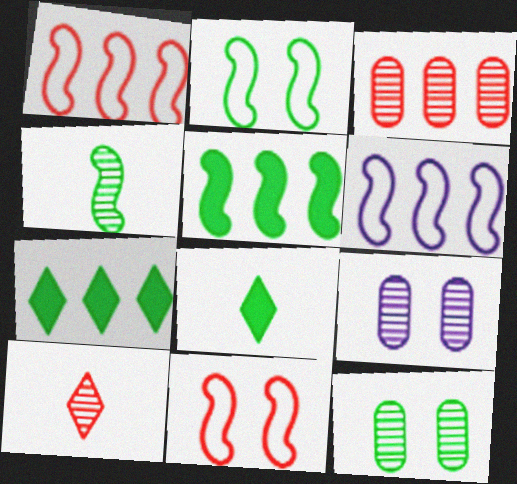[[1, 8, 9], 
[2, 4, 5], 
[3, 6, 7]]